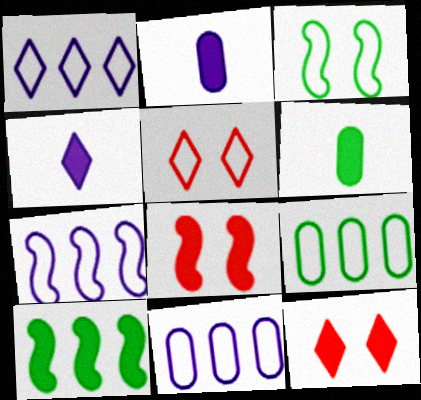[[1, 7, 11], 
[2, 10, 12]]